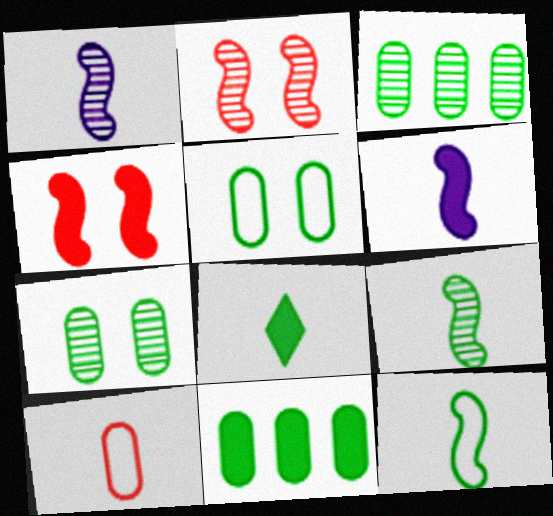[[1, 8, 10]]